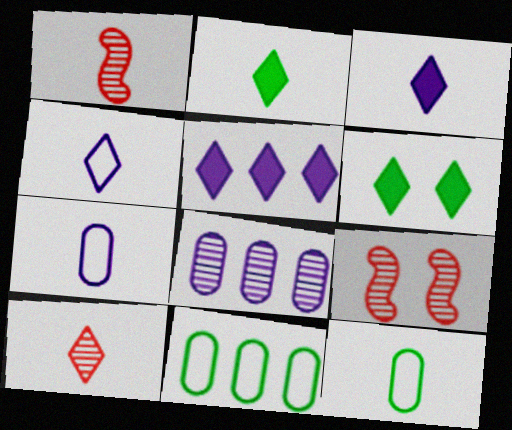[[1, 2, 7], 
[1, 3, 12], 
[2, 4, 10], 
[3, 9, 11], 
[5, 9, 12]]